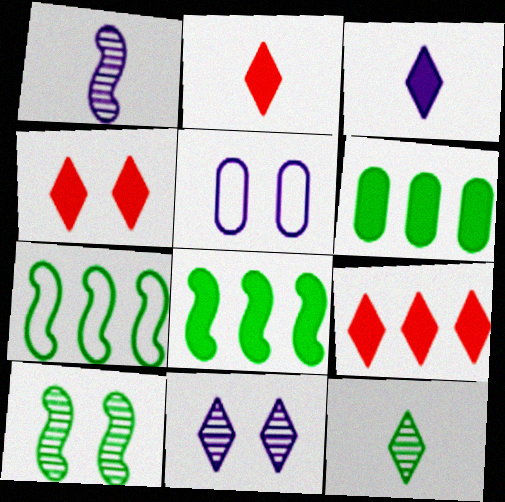[[2, 4, 9], 
[4, 5, 10]]